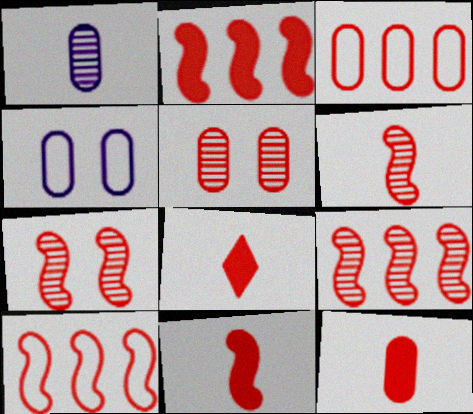[[2, 9, 10], 
[3, 5, 12], 
[3, 7, 8], 
[5, 8, 10], 
[6, 7, 9], 
[7, 10, 11], 
[8, 11, 12]]